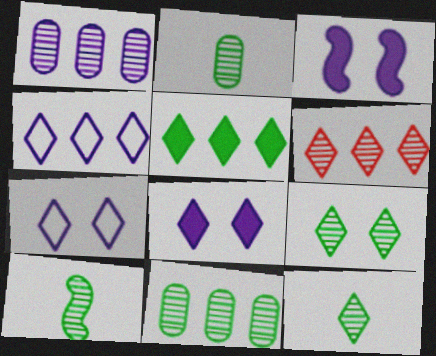[[2, 10, 12], 
[4, 5, 6], 
[9, 10, 11]]